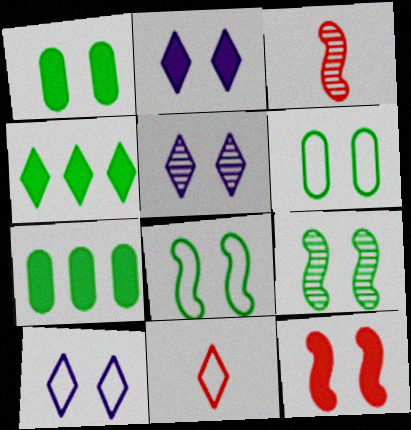[[1, 2, 12], 
[2, 5, 10], 
[3, 7, 10], 
[4, 5, 11], 
[5, 6, 12]]